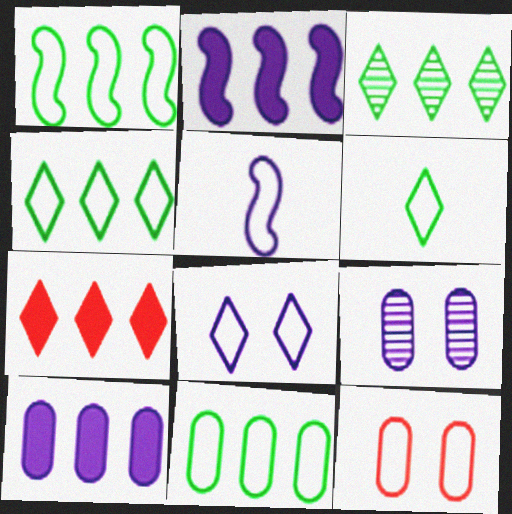[[1, 4, 11], 
[4, 5, 12]]